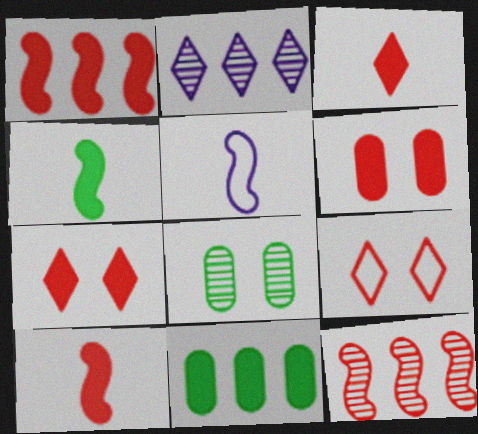[[1, 3, 6]]